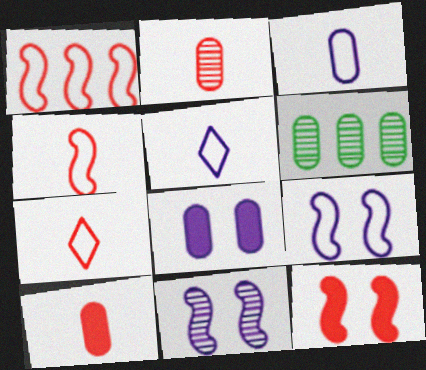[[5, 6, 12]]